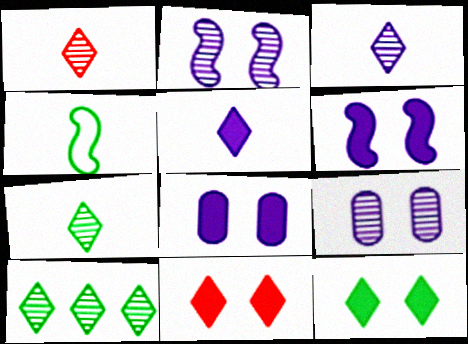[[1, 3, 7]]